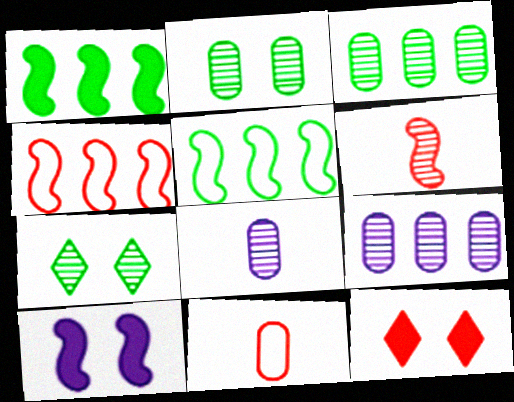[[5, 6, 10], 
[5, 8, 12], 
[6, 7, 9]]